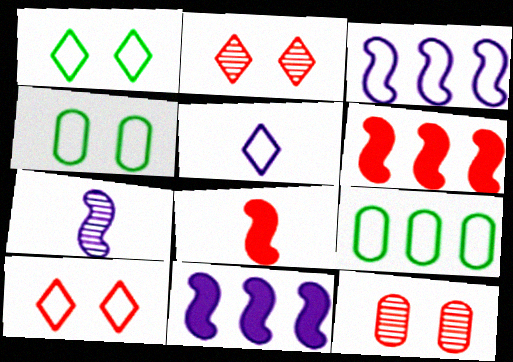[]